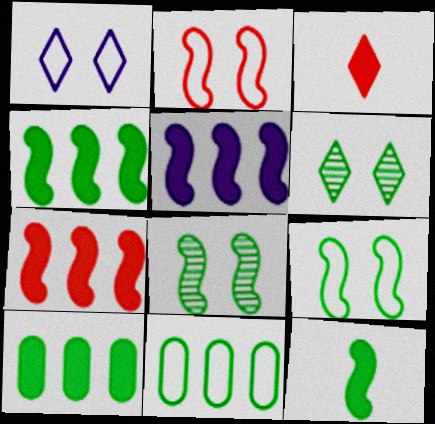[[4, 5, 7], 
[6, 11, 12]]